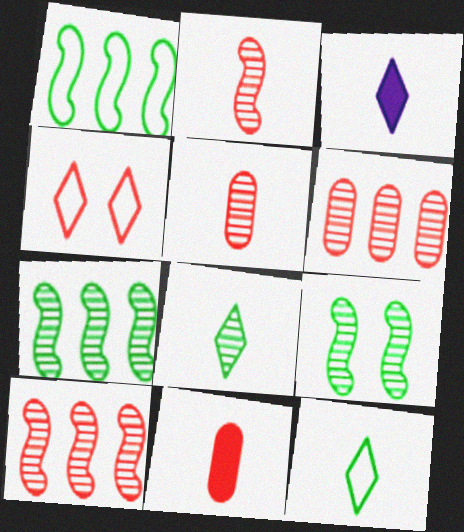[[4, 10, 11]]